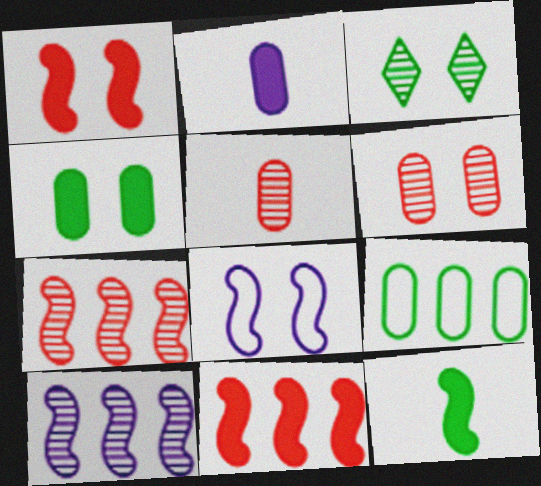[[2, 6, 9], 
[3, 5, 10], 
[3, 9, 12], 
[7, 8, 12]]